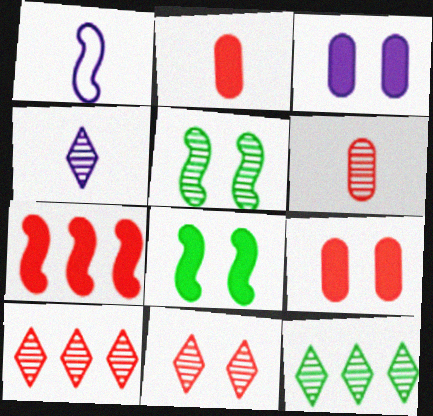[[1, 5, 7], 
[1, 9, 12], 
[4, 11, 12]]